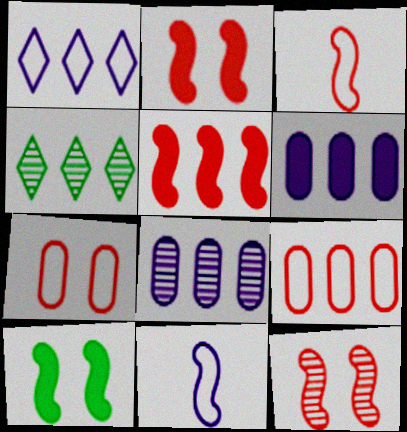[[3, 5, 12]]